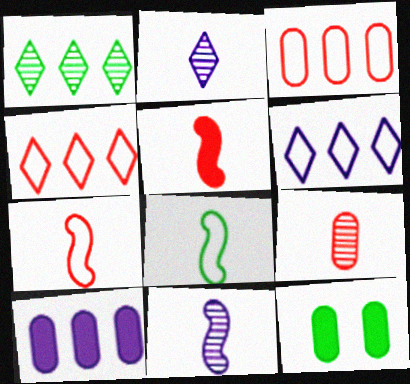[[1, 8, 12], 
[4, 11, 12], 
[5, 8, 11]]